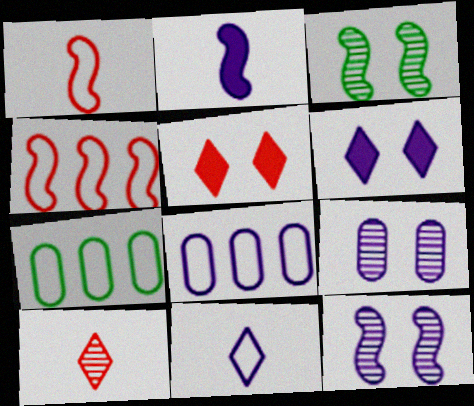[[2, 3, 4]]